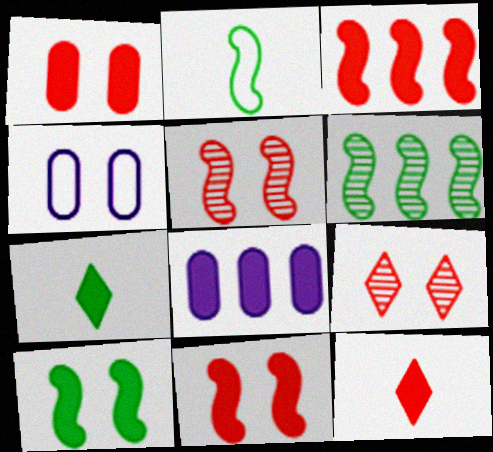[[1, 3, 12], 
[2, 6, 10], 
[2, 8, 9], 
[4, 6, 12], 
[4, 9, 10], 
[7, 8, 11], 
[8, 10, 12]]